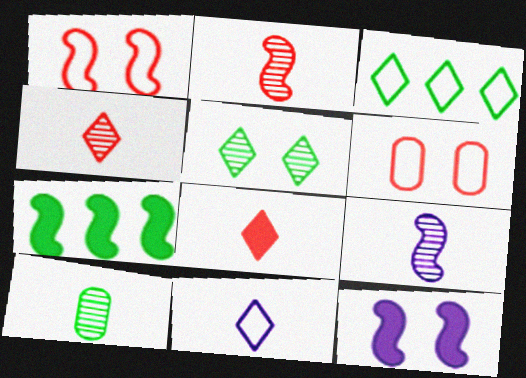[[1, 7, 9], 
[4, 9, 10], 
[5, 6, 12]]